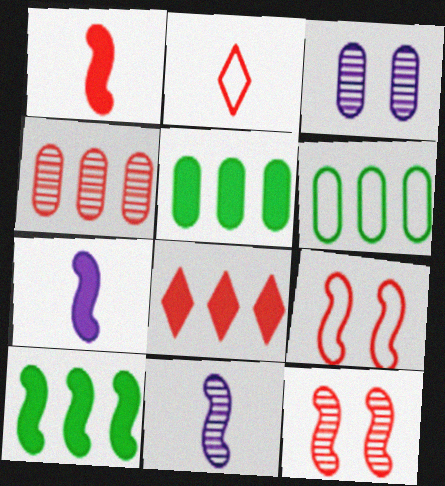[[2, 3, 10], 
[9, 10, 11]]